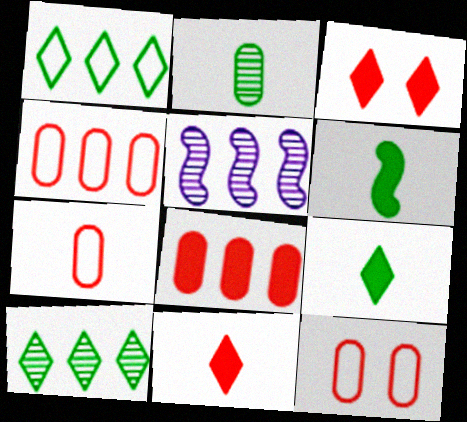[[1, 5, 8], 
[4, 7, 12], 
[5, 9, 12]]